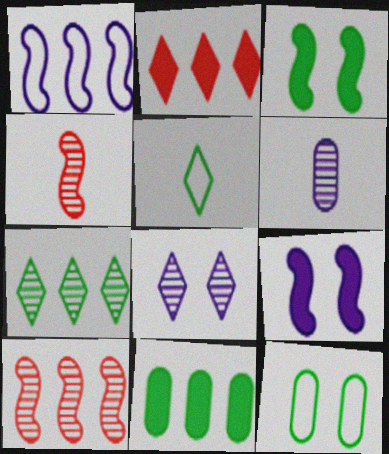[[1, 3, 4], 
[2, 5, 8]]